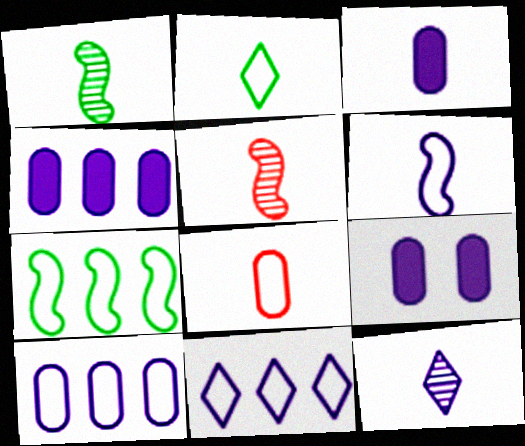[[2, 3, 5], 
[2, 6, 8], 
[3, 4, 9], 
[3, 6, 12]]